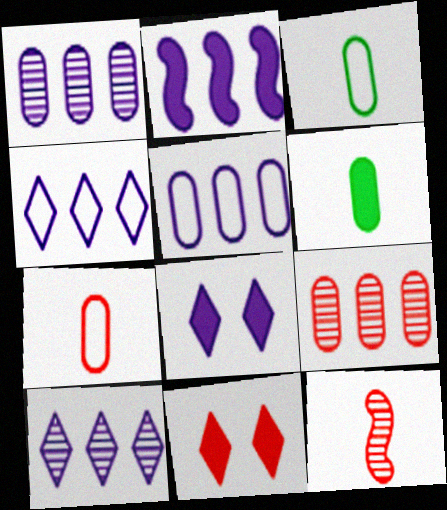[[1, 2, 4], 
[2, 5, 10], 
[2, 6, 11]]